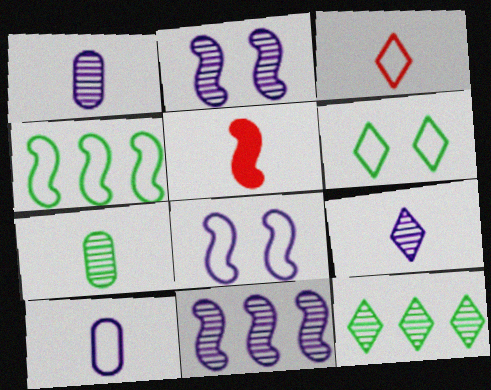[[2, 4, 5]]